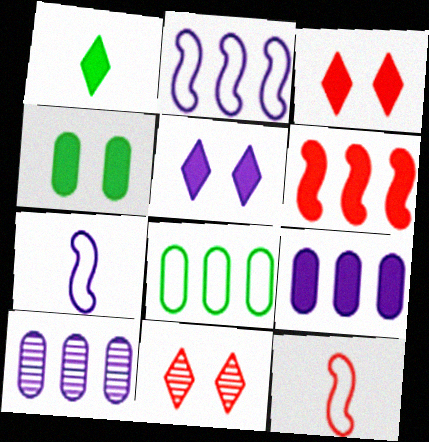[[5, 7, 10]]